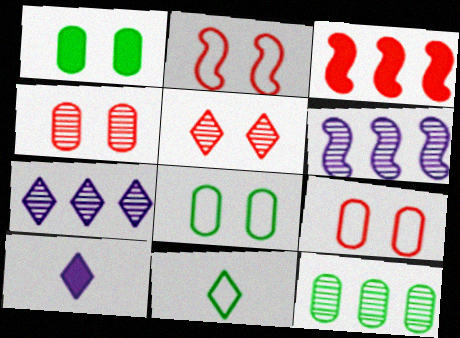[[1, 3, 10], 
[2, 10, 12]]